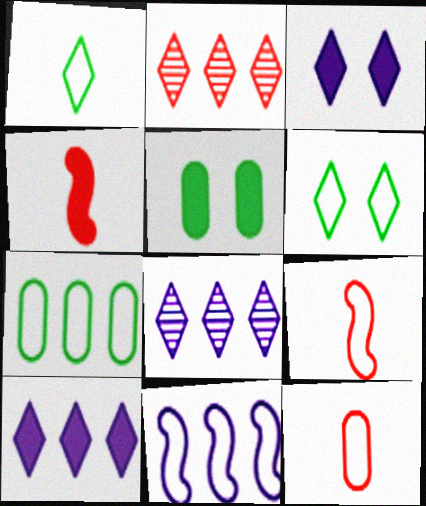[[1, 2, 3], 
[4, 5, 10], 
[5, 8, 9], 
[6, 11, 12]]